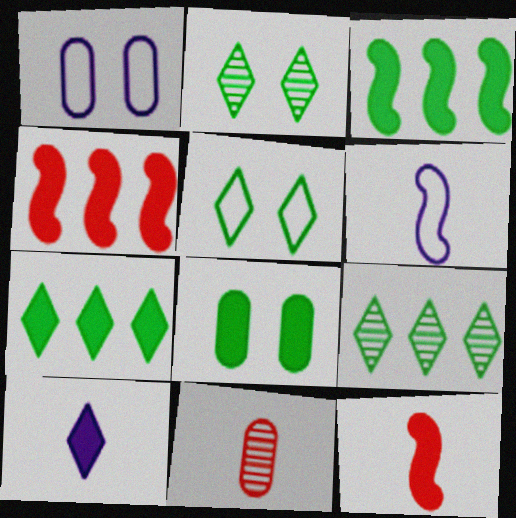[[1, 9, 12], 
[4, 8, 10]]